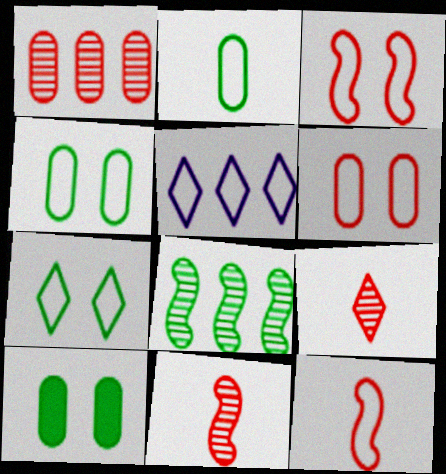[[2, 3, 5], 
[4, 5, 12], 
[5, 10, 11]]